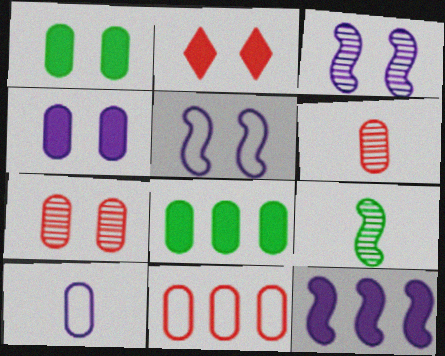[[7, 8, 10]]